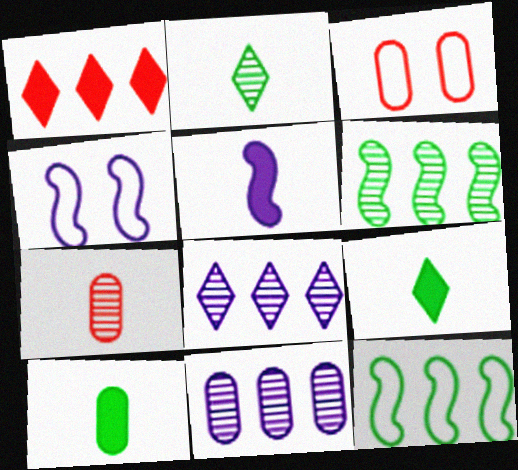[[1, 11, 12], 
[3, 10, 11]]